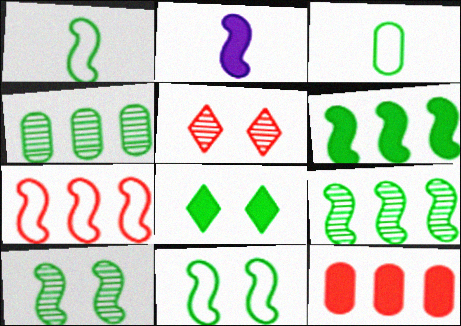[[1, 4, 8], 
[1, 6, 10], 
[2, 7, 10], 
[2, 8, 12], 
[3, 8, 9]]